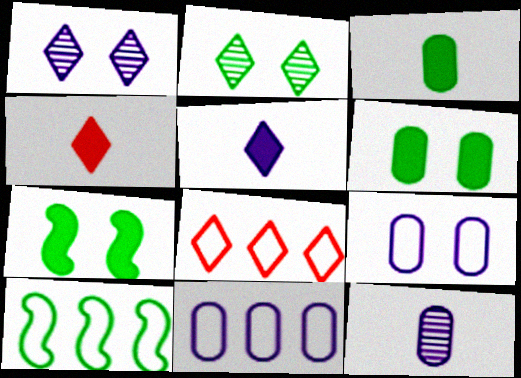[[2, 3, 10], 
[2, 5, 8], 
[7, 8, 12], 
[8, 10, 11]]